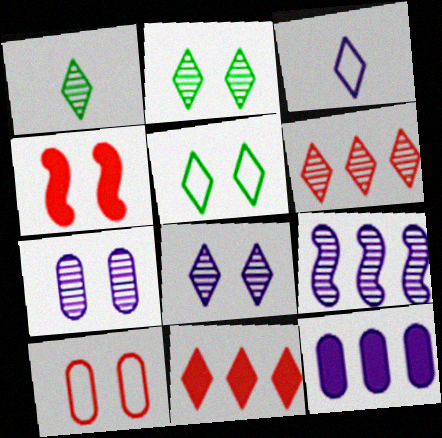[[1, 6, 8], 
[2, 3, 11], 
[4, 5, 7]]